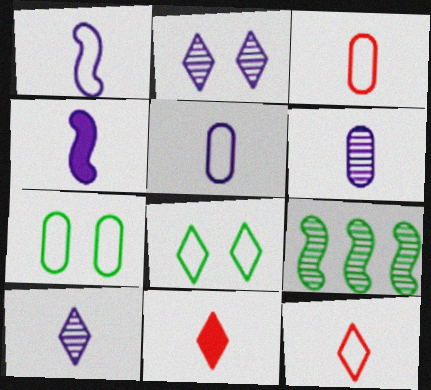[[4, 5, 10]]